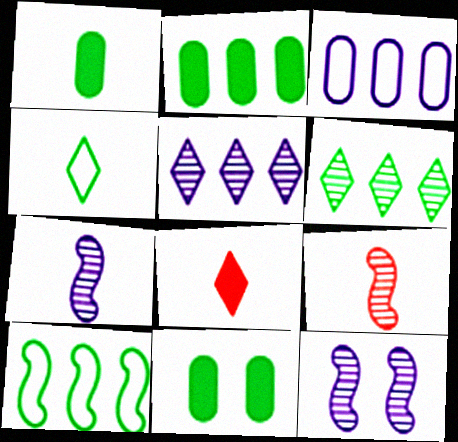[[1, 2, 11], 
[2, 6, 10]]